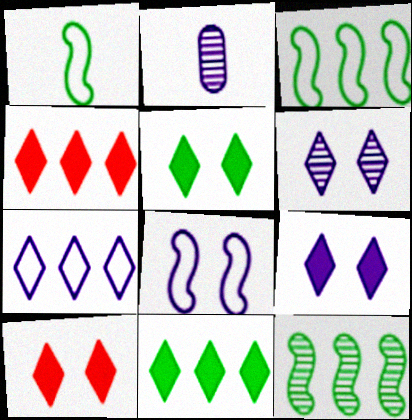[[2, 3, 10], 
[5, 9, 10]]